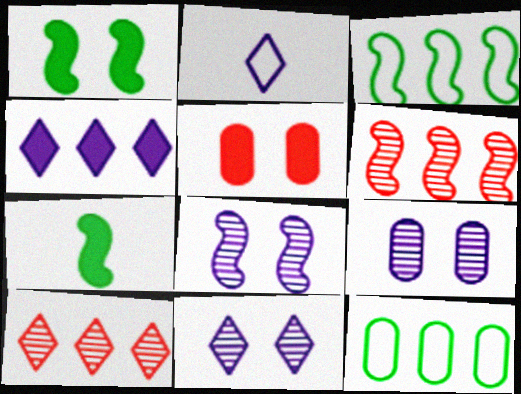[[2, 4, 11], 
[4, 5, 7], 
[4, 6, 12], 
[8, 9, 11]]